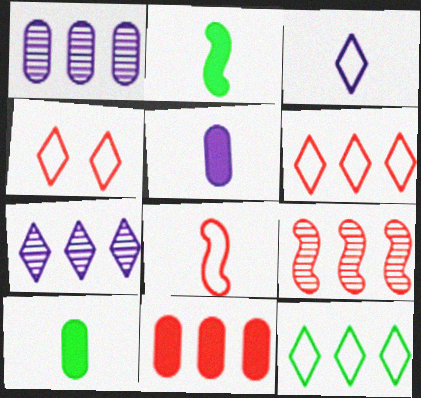[[1, 2, 4], 
[3, 4, 12], 
[6, 9, 11]]